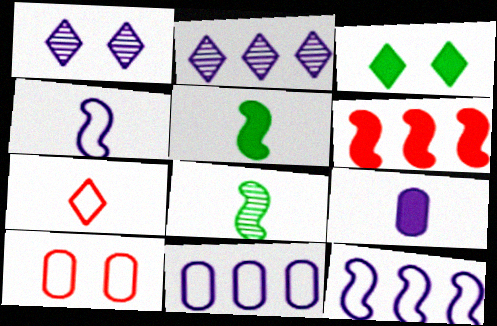[[1, 9, 12], 
[2, 3, 7], 
[2, 5, 10], 
[3, 6, 9], 
[7, 8, 9]]